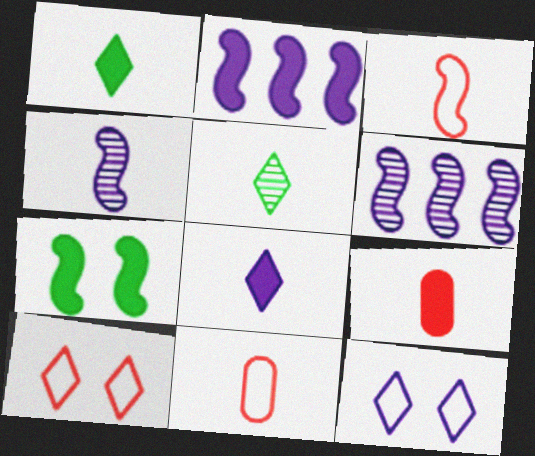[[1, 4, 11], 
[3, 6, 7]]